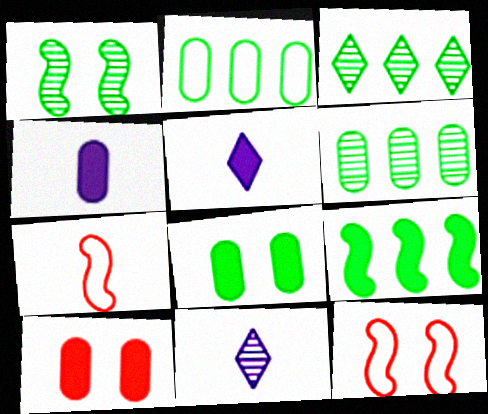[[2, 3, 9], 
[3, 4, 12], 
[5, 6, 12], 
[5, 9, 10]]